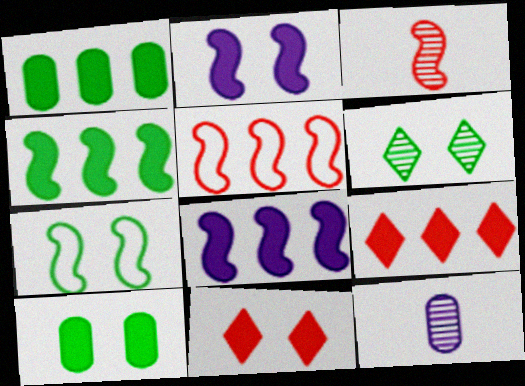[[1, 8, 9], 
[2, 10, 11], 
[3, 7, 8], 
[6, 7, 10], 
[7, 9, 12]]